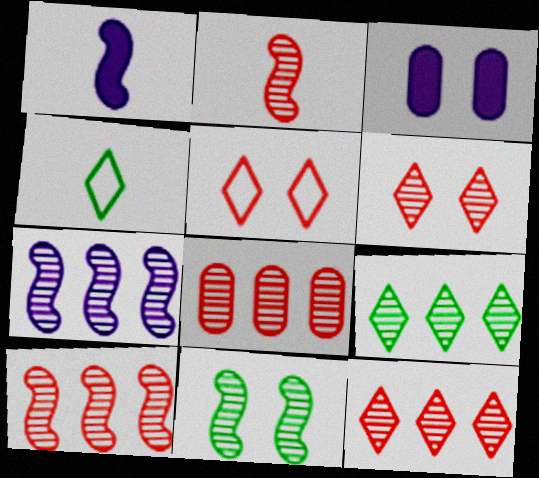[[2, 6, 8], 
[2, 7, 11], 
[3, 4, 10], 
[3, 5, 11], 
[7, 8, 9], 
[8, 10, 12]]